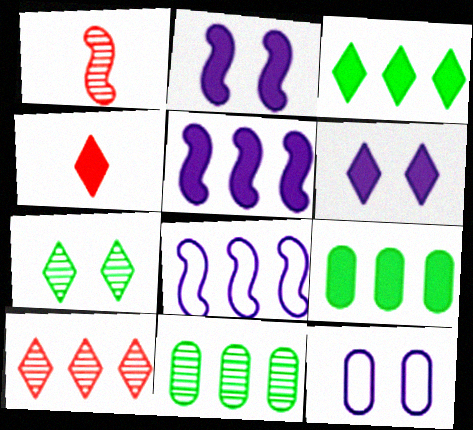[[1, 3, 12], 
[2, 4, 9], 
[3, 4, 6], 
[8, 9, 10]]